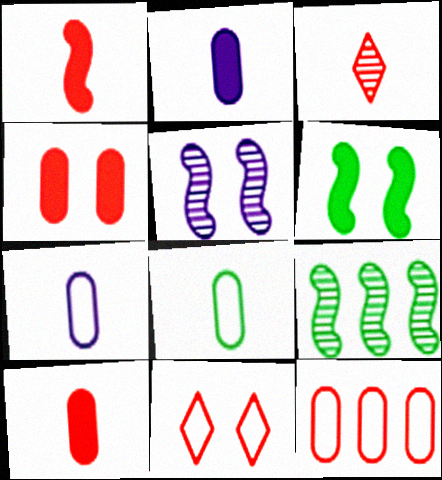[[2, 9, 11]]